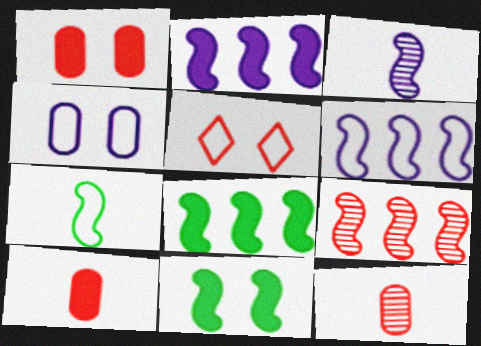[[5, 9, 10], 
[6, 8, 9]]